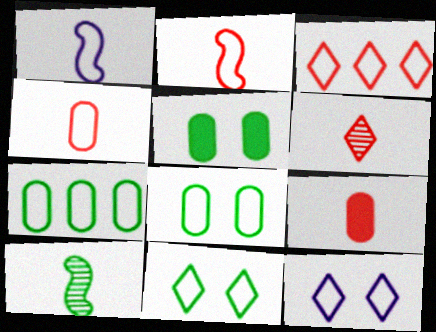[[1, 3, 8], 
[2, 6, 9], 
[2, 7, 12]]